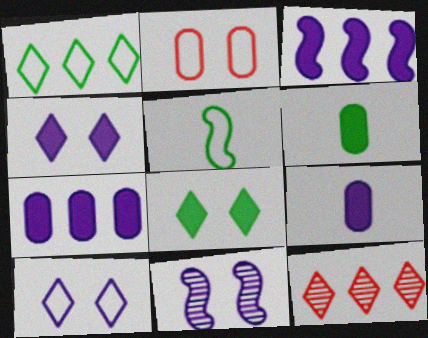[[2, 8, 11], 
[3, 4, 9]]